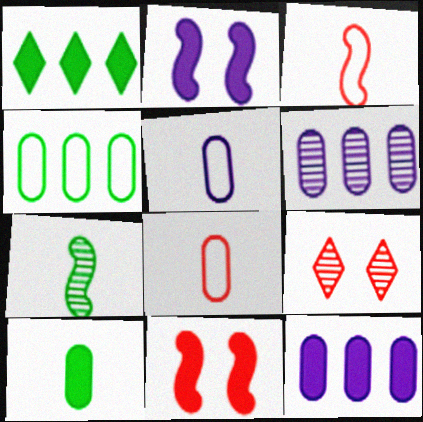[[6, 7, 9]]